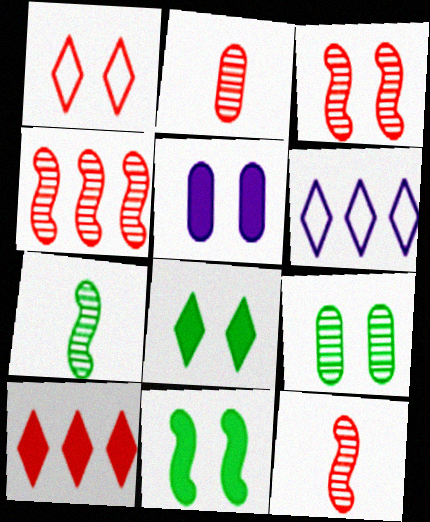[[2, 6, 11], 
[3, 4, 12]]